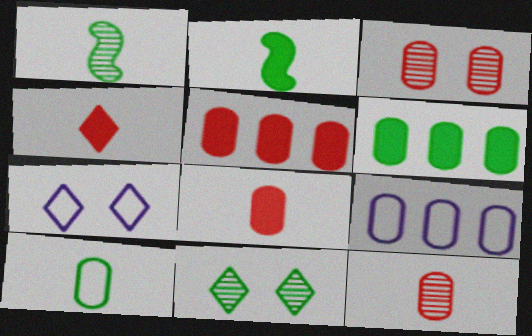[[1, 5, 7]]